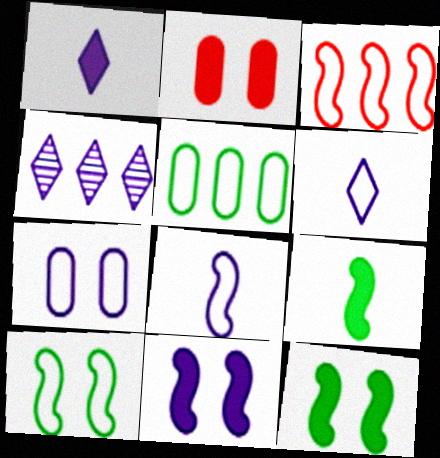[[3, 8, 10]]